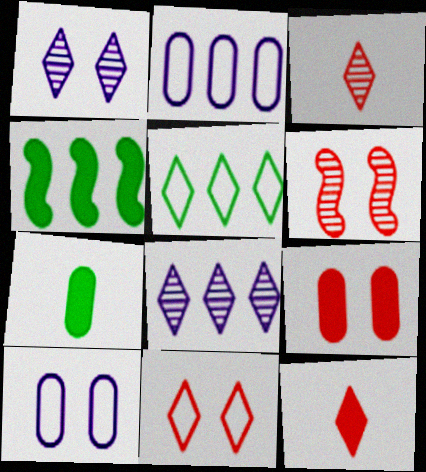[[1, 5, 12], 
[3, 4, 10], 
[6, 9, 11]]